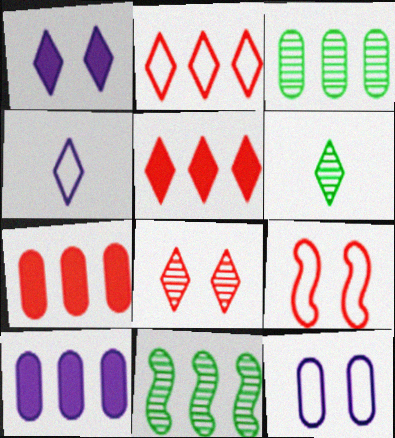[[1, 2, 6], 
[2, 10, 11], 
[6, 9, 10]]